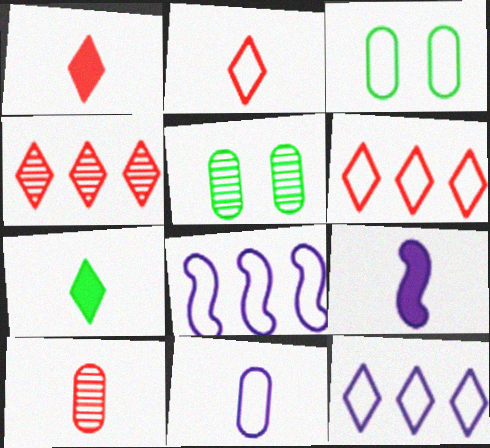[[1, 5, 8], 
[2, 3, 8], 
[3, 4, 9], 
[5, 6, 9]]